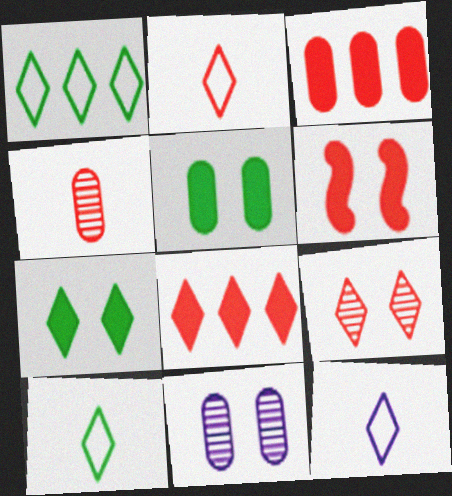[[2, 8, 9], 
[2, 10, 12]]